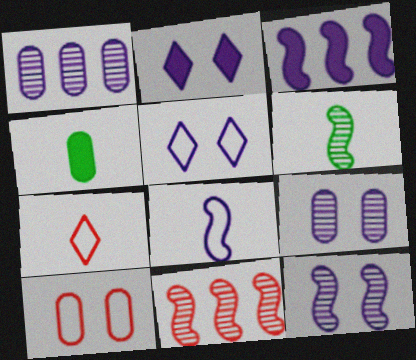[[1, 2, 8], 
[1, 4, 10], 
[3, 8, 12], 
[4, 5, 11], 
[6, 11, 12]]